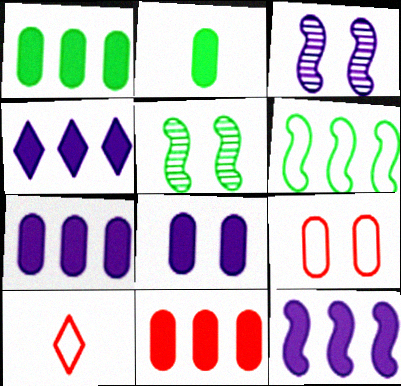[[1, 3, 10], 
[1, 7, 11], 
[2, 8, 11], 
[4, 7, 12], 
[5, 7, 10]]